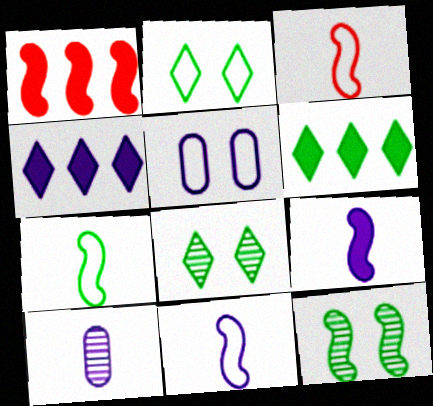[[1, 2, 10], 
[1, 11, 12], 
[3, 7, 11]]